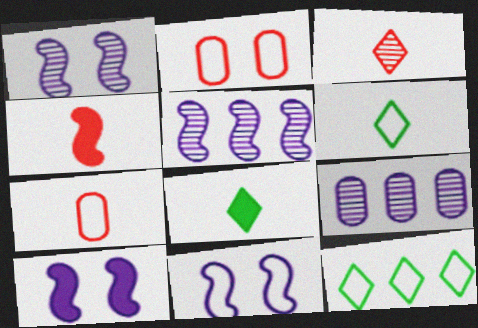[[1, 10, 11], 
[2, 5, 8], 
[3, 4, 7], 
[7, 11, 12]]